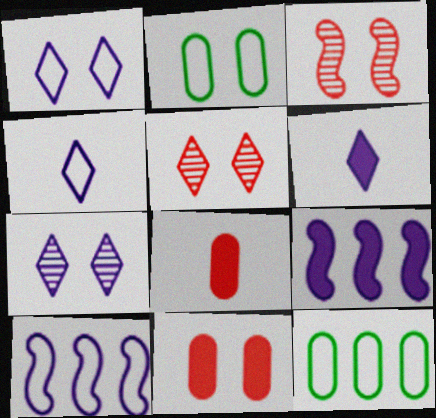[[3, 6, 12]]